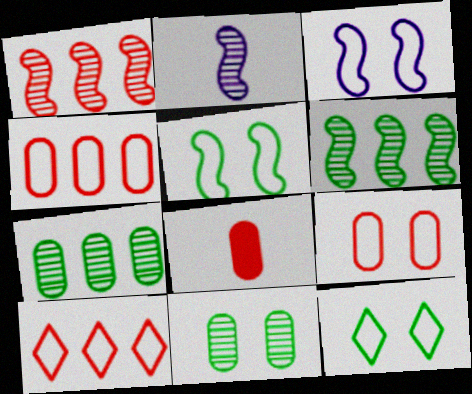[[3, 9, 12]]